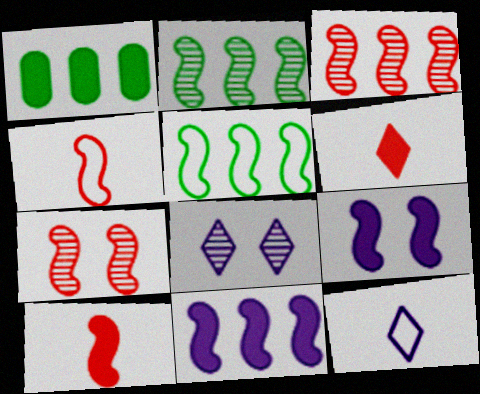[[1, 4, 8], 
[1, 6, 9], 
[1, 7, 12], 
[2, 4, 9], 
[3, 5, 11]]